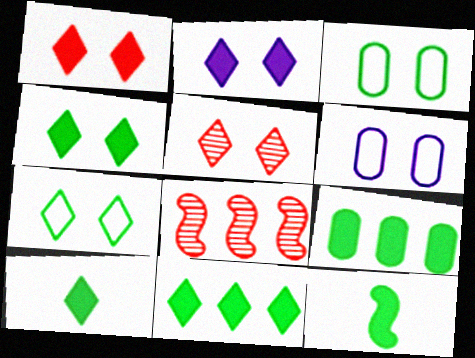[[1, 2, 4], 
[2, 5, 7], 
[4, 9, 12], 
[4, 10, 11], 
[6, 8, 10]]